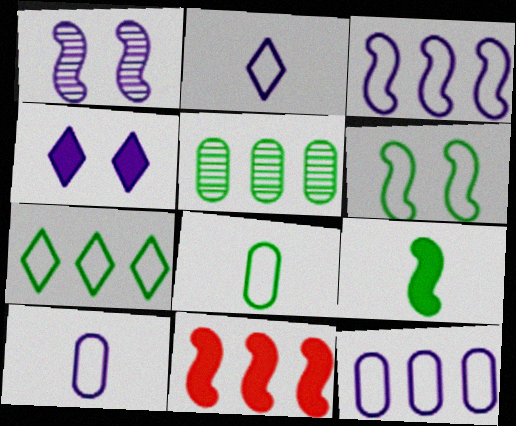[[6, 7, 8]]